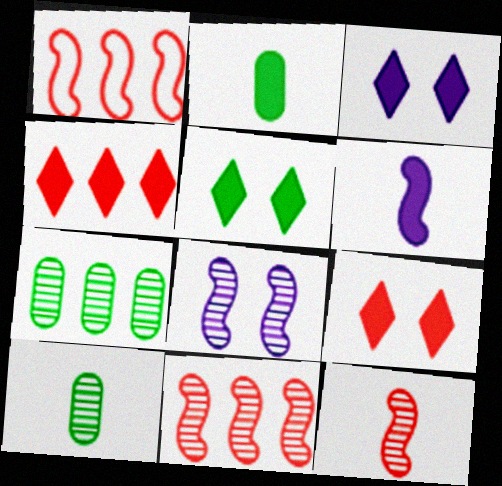[[1, 3, 10], 
[3, 5, 9]]